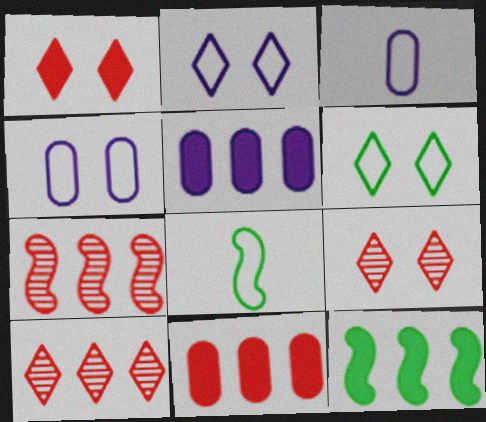[[3, 9, 12], 
[5, 8, 9]]